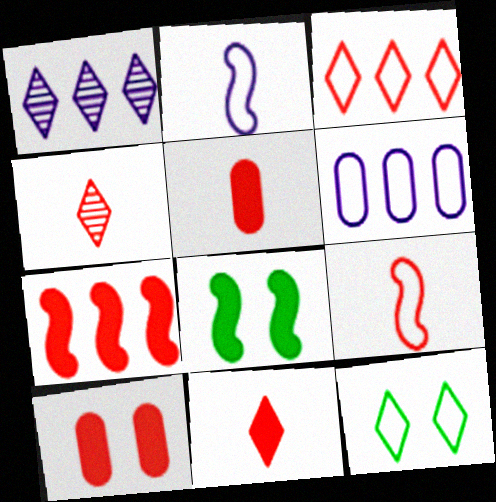[[1, 11, 12], 
[4, 5, 9], 
[4, 6, 8], 
[6, 9, 12], 
[7, 10, 11]]